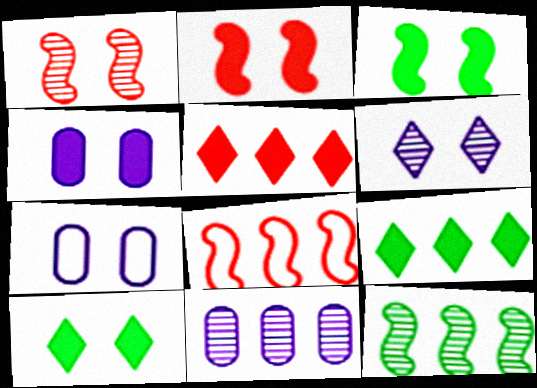[[1, 7, 10], 
[2, 4, 10], 
[8, 9, 11]]